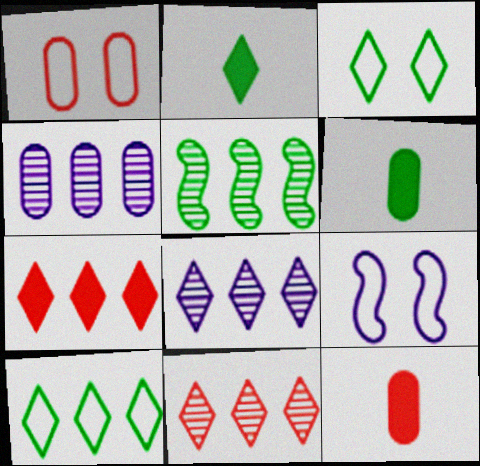[[1, 3, 9], 
[1, 4, 6], 
[3, 5, 6], 
[4, 5, 11], 
[6, 9, 11], 
[7, 8, 10]]